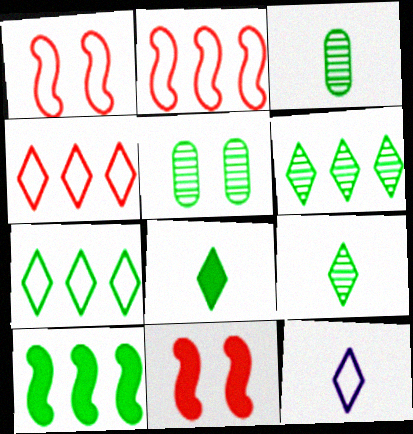[]